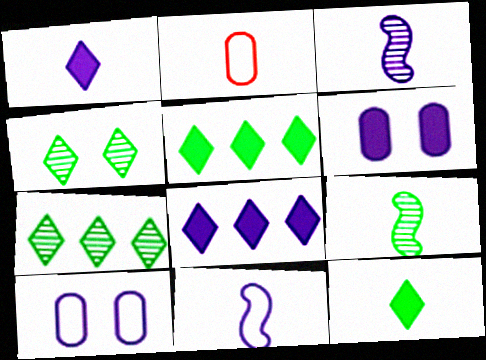[[1, 2, 9], 
[2, 3, 12], 
[3, 8, 10]]